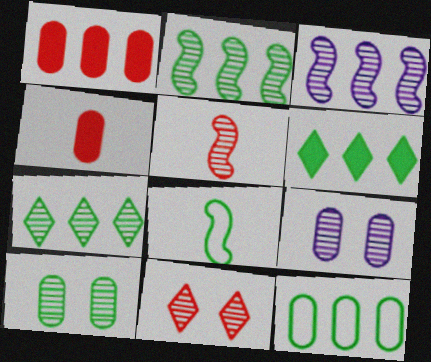[[2, 6, 12], 
[4, 9, 12], 
[5, 7, 9], 
[6, 8, 10]]